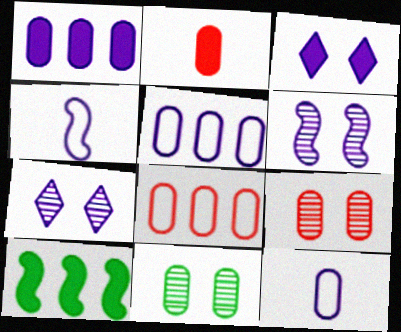[[1, 4, 7], 
[2, 3, 10], 
[2, 5, 11], 
[2, 8, 9]]